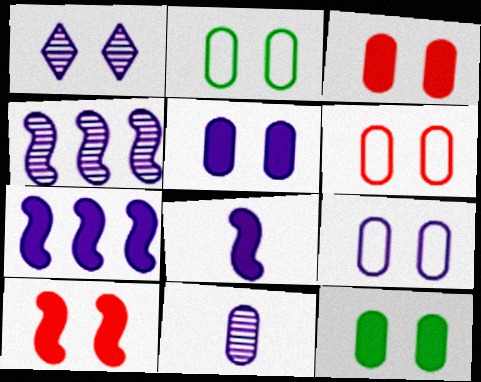[[1, 2, 10], 
[1, 4, 11], 
[2, 6, 9], 
[3, 5, 12]]